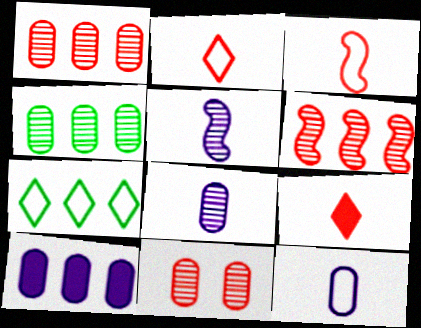[[4, 8, 11], 
[6, 7, 10]]